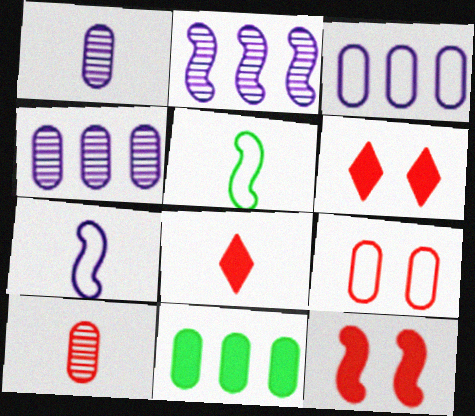[[1, 5, 8], 
[1, 9, 11], 
[2, 5, 12], 
[4, 5, 6]]